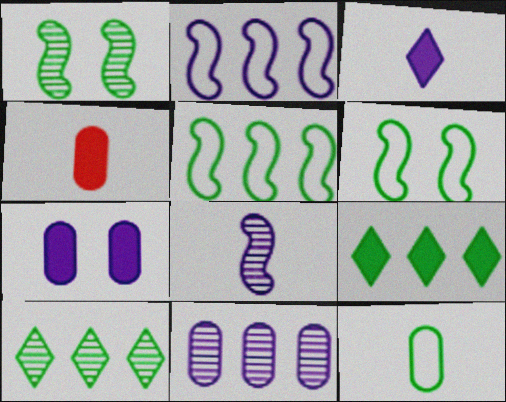[[1, 9, 12]]